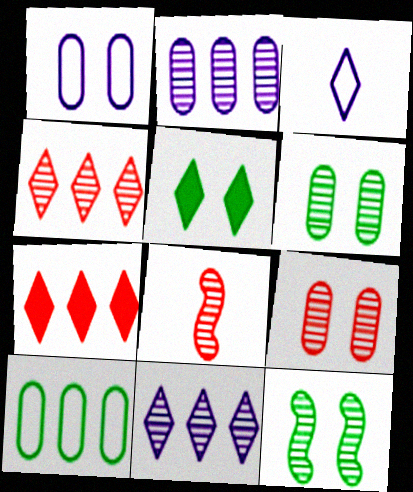[[3, 4, 5], 
[4, 8, 9], 
[6, 8, 11]]